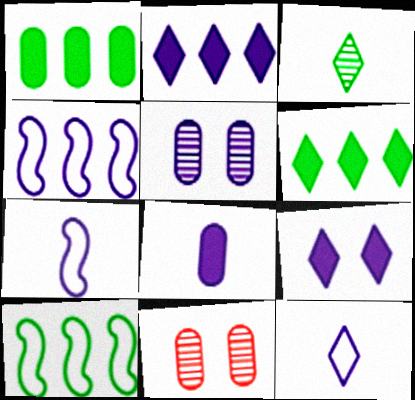[[2, 5, 7], 
[6, 7, 11]]